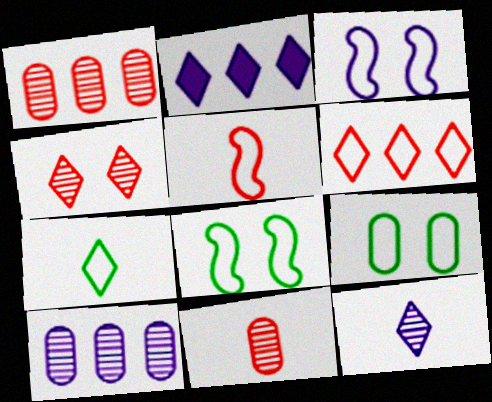[[2, 4, 7], 
[2, 8, 11]]